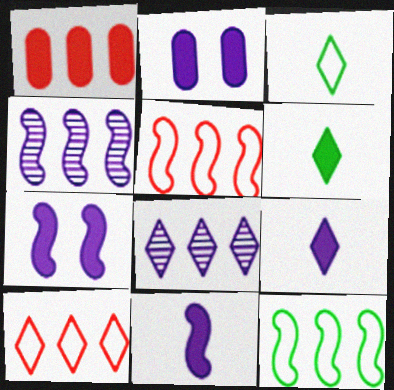[[1, 6, 7], 
[1, 8, 12]]